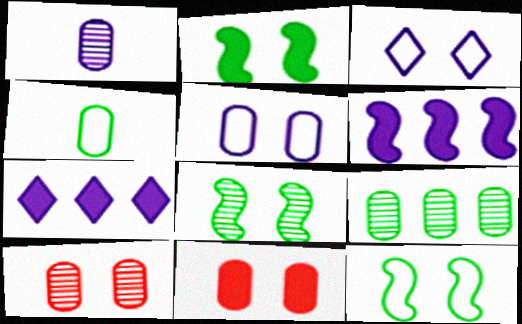[[1, 3, 6], 
[1, 9, 10], 
[2, 3, 10], 
[2, 8, 12], 
[3, 8, 11]]